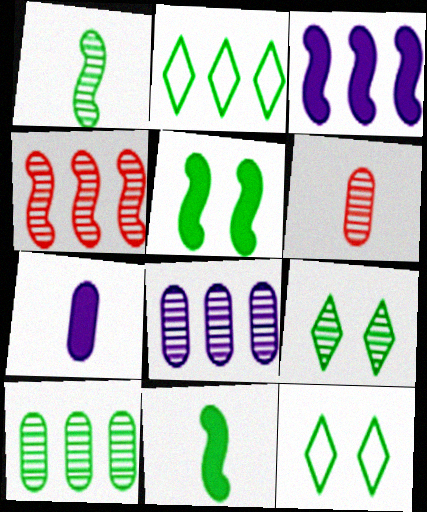[[1, 9, 10], 
[3, 6, 12], 
[4, 7, 12], 
[10, 11, 12]]